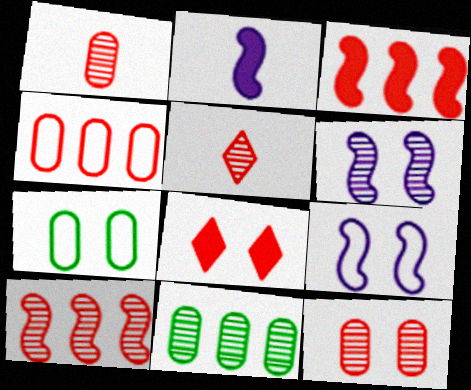[[5, 6, 11], 
[5, 10, 12], 
[6, 7, 8]]